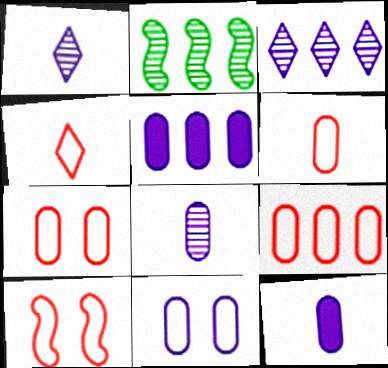[[4, 9, 10], 
[5, 8, 11], 
[6, 7, 9]]